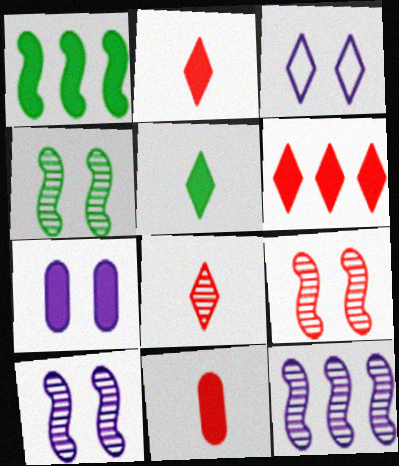[[1, 2, 7], 
[3, 7, 10], 
[4, 9, 10]]